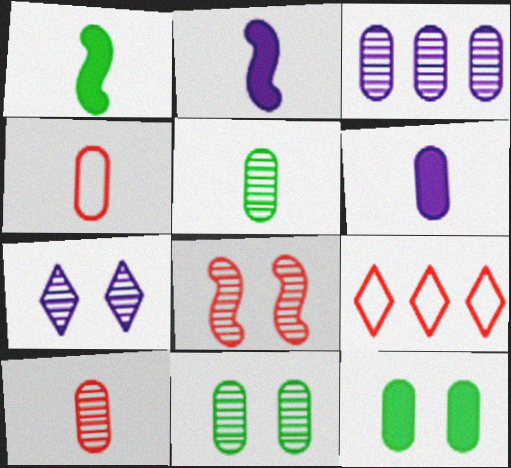[[2, 9, 11], 
[3, 4, 12], 
[3, 10, 11], 
[4, 5, 6], 
[7, 8, 11]]